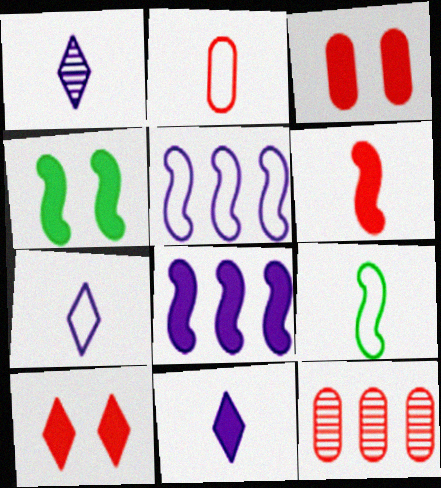[[1, 7, 11], 
[2, 3, 12], 
[2, 7, 9], 
[4, 6, 8], 
[4, 7, 12]]